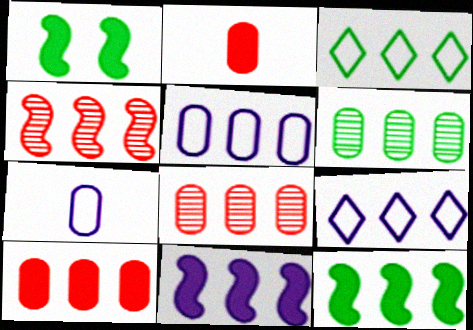[[3, 6, 12], 
[3, 8, 11], 
[5, 6, 10], 
[8, 9, 12]]